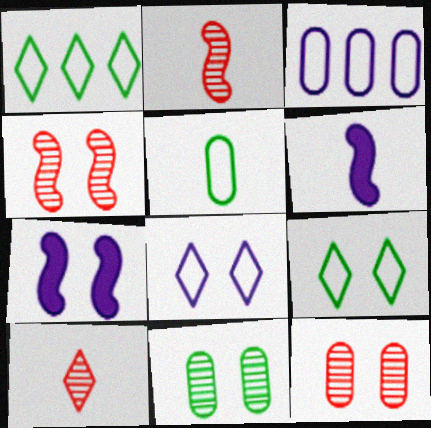[[1, 6, 12], 
[5, 6, 10], 
[7, 9, 12]]